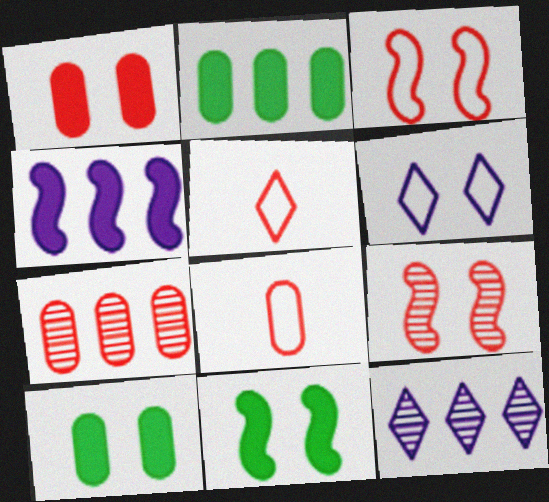[[1, 7, 8], 
[6, 9, 10], 
[8, 11, 12]]